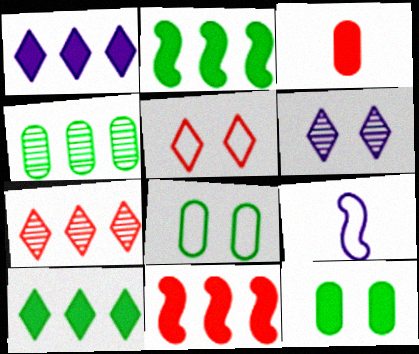[[7, 9, 12]]